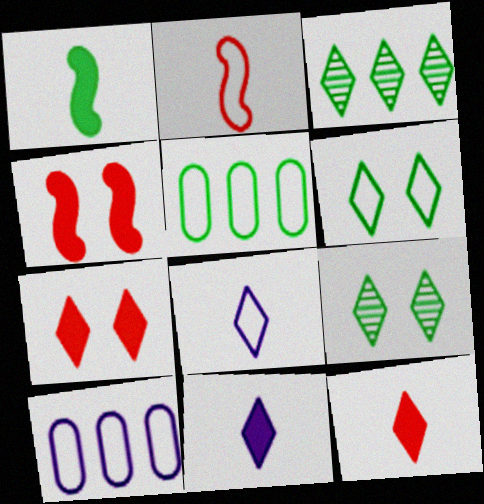[[1, 5, 9], 
[2, 6, 10], 
[3, 7, 8]]